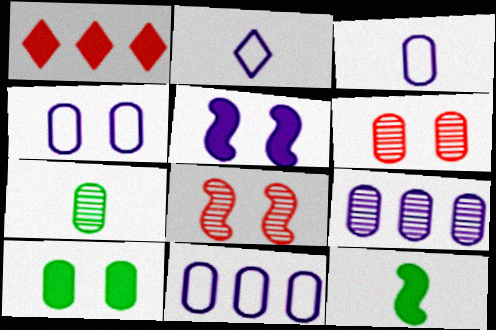[[2, 5, 9], 
[3, 4, 11], 
[4, 6, 10], 
[6, 7, 9]]